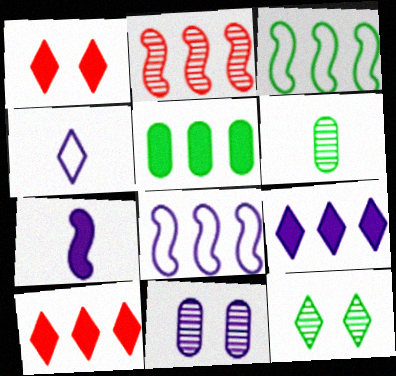[[1, 5, 7], 
[1, 6, 8], 
[4, 10, 12]]